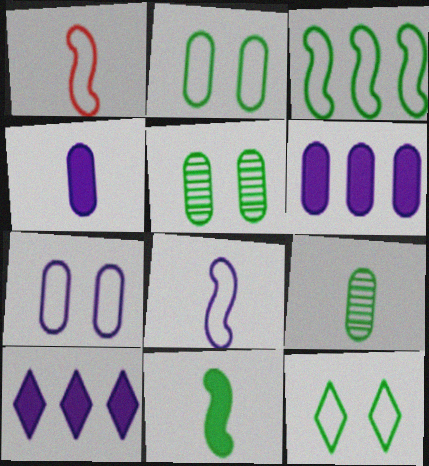[[1, 5, 10]]